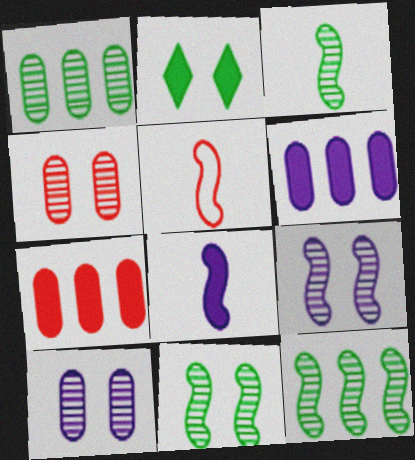[[2, 7, 8], 
[3, 5, 8], 
[3, 11, 12]]